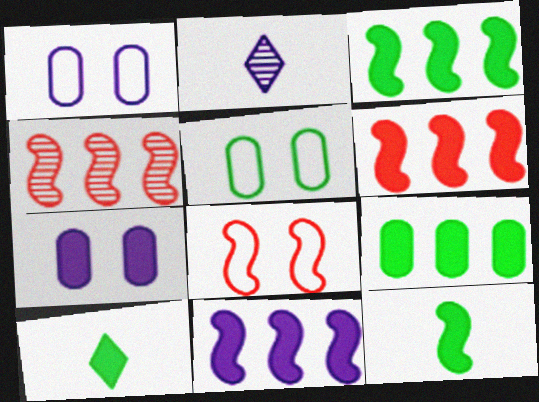[[1, 2, 11], 
[1, 4, 10], 
[2, 5, 6], 
[2, 8, 9], 
[3, 6, 11], 
[6, 7, 10]]